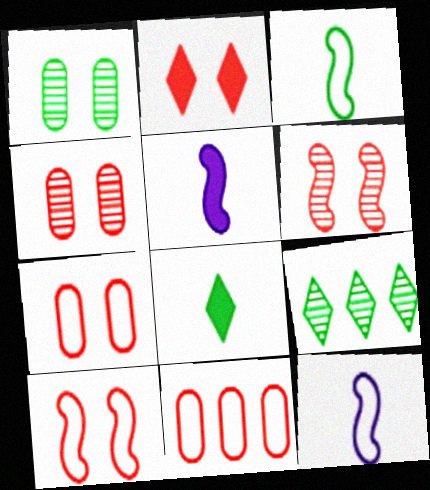[[2, 4, 10], 
[2, 6, 7], 
[5, 7, 9]]